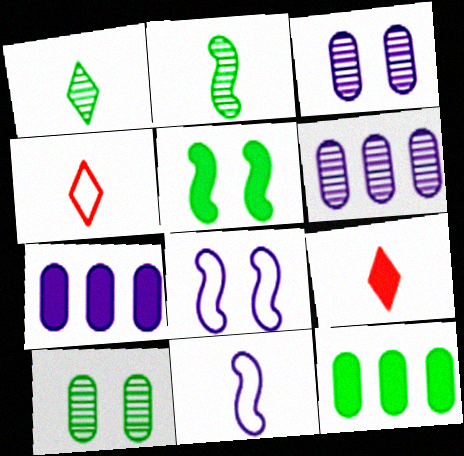[[4, 5, 6], 
[5, 7, 9]]